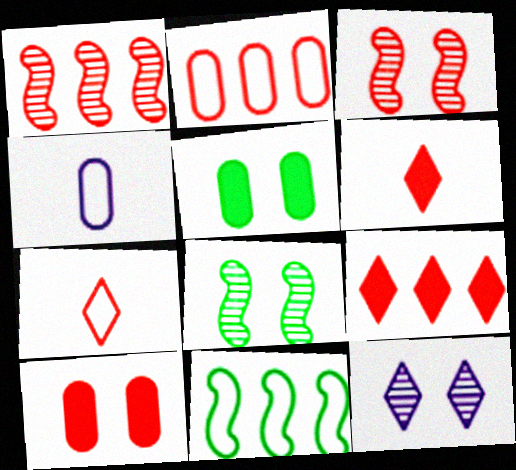[[1, 2, 9], 
[1, 7, 10], 
[2, 3, 6], 
[4, 8, 9]]